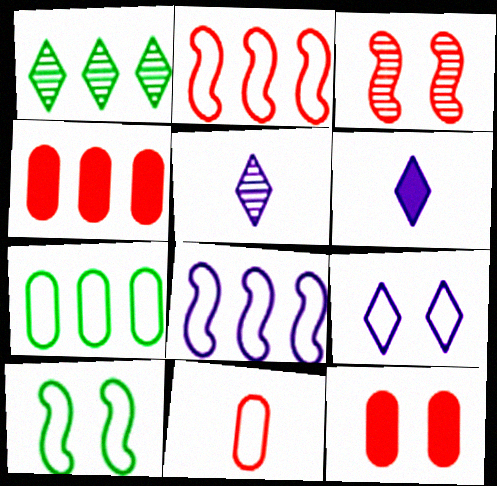[[1, 4, 8], 
[3, 6, 7], 
[4, 5, 10]]